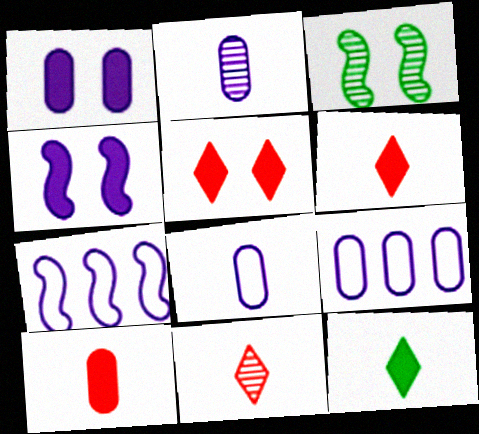[[1, 2, 9], 
[3, 6, 9]]